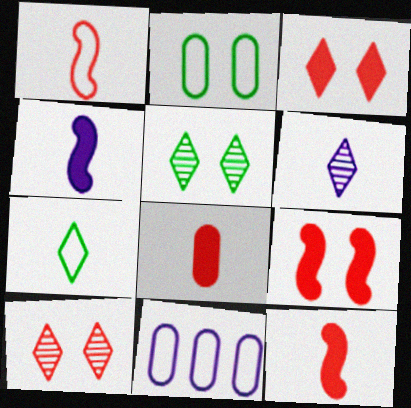[[5, 11, 12]]